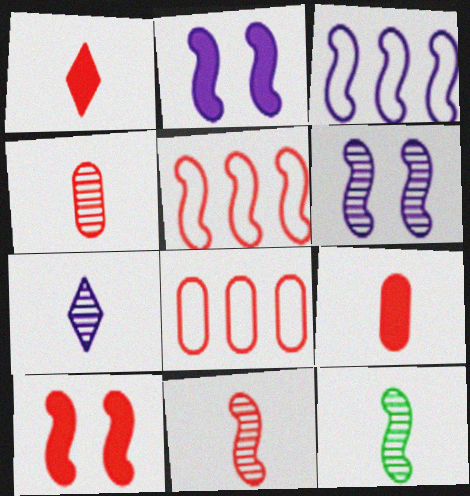[[2, 5, 12], 
[3, 10, 12], 
[4, 7, 12], 
[5, 10, 11]]